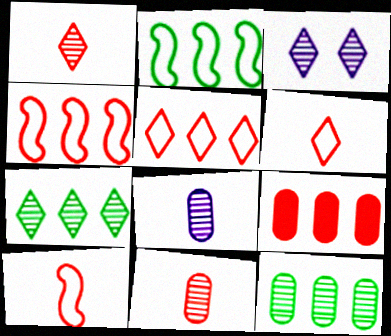[[1, 3, 7]]